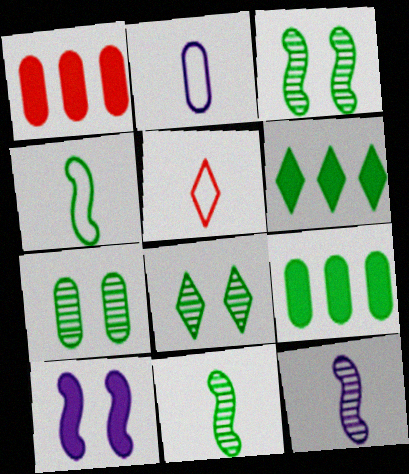[[1, 2, 7], 
[2, 4, 5], 
[3, 7, 8], 
[4, 6, 7], 
[4, 8, 9]]